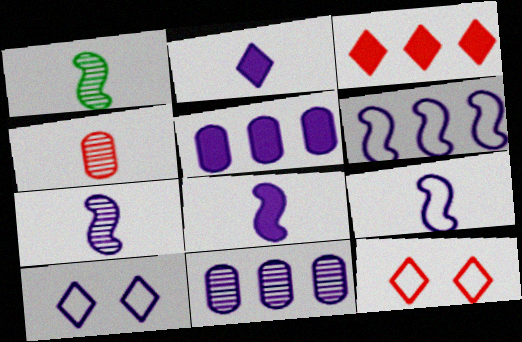[[1, 5, 12], 
[5, 7, 10], 
[7, 8, 9], 
[8, 10, 11]]